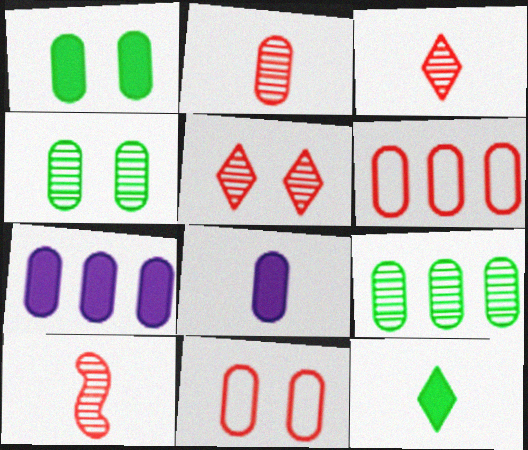[[2, 3, 10], 
[4, 6, 8], 
[6, 7, 9], 
[8, 9, 11]]